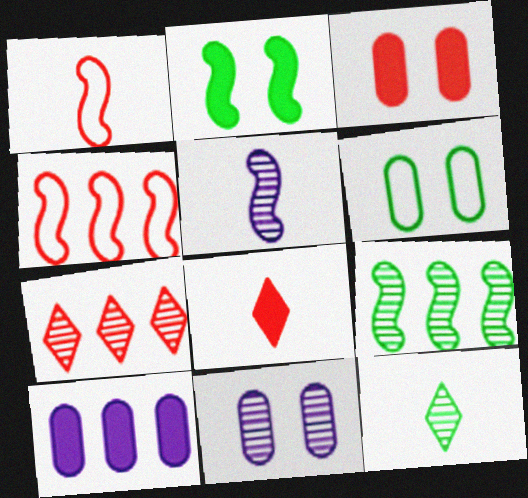[[1, 3, 7], 
[2, 4, 5], 
[2, 8, 10], 
[3, 6, 11]]